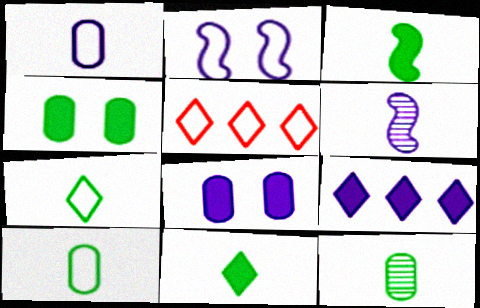[[2, 5, 10], 
[3, 7, 12], 
[4, 5, 6]]